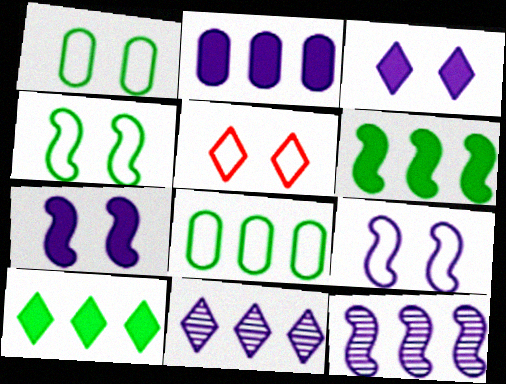[[1, 5, 9]]